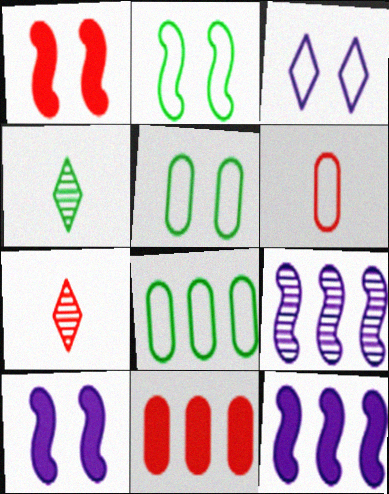[[5, 7, 12], 
[7, 8, 10]]